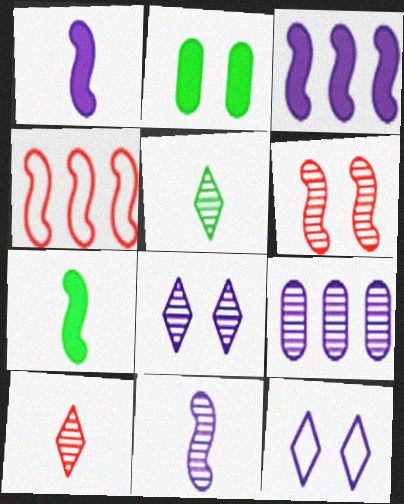[[1, 9, 12], 
[2, 6, 12], 
[5, 6, 9], 
[8, 9, 11]]